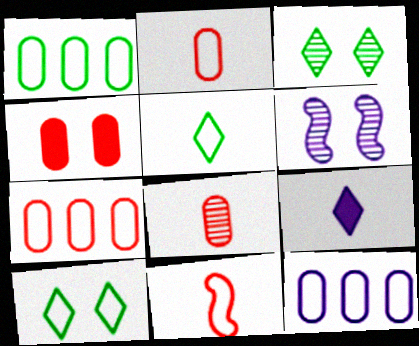[[1, 7, 12], 
[4, 6, 10], 
[4, 7, 8], 
[6, 9, 12], 
[10, 11, 12]]